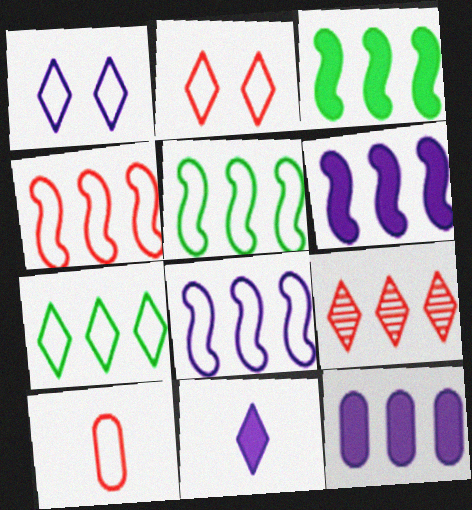[[1, 5, 10], 
[2, 4, 10], 
[4, 5, 8], 
[5, 9, 12]]